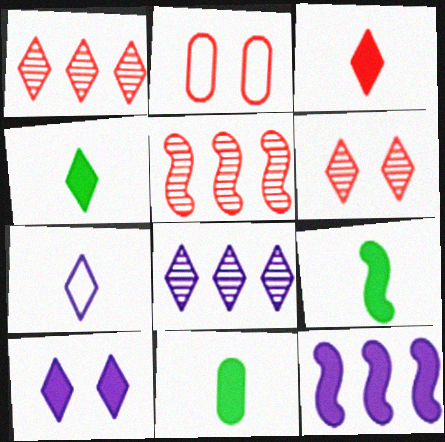[[2, 3, 5], 
[2, 8, 9], 
[4, 9, 11], 
[7, 8, 10]]